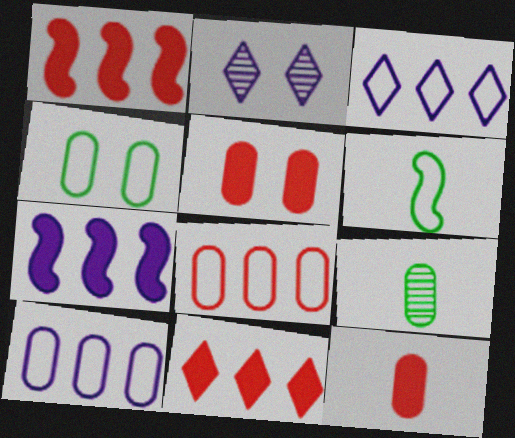[[5, 9, 10]]